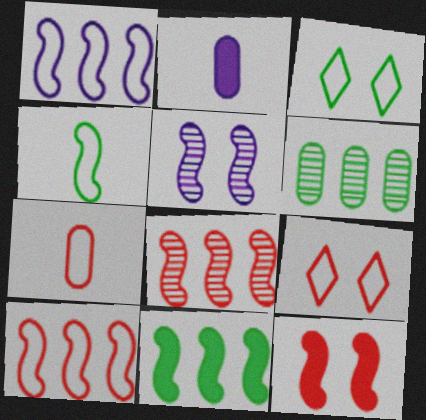[[1, 3, 7], 
[1, 8, 11], 
[2, 3, 8], 
[7, 9, 10]]